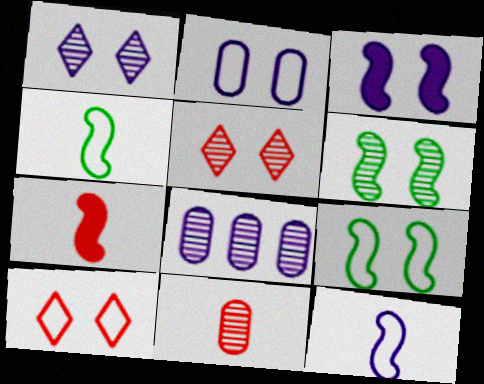[[1, 2, 3], 
[2, 9, 10]]